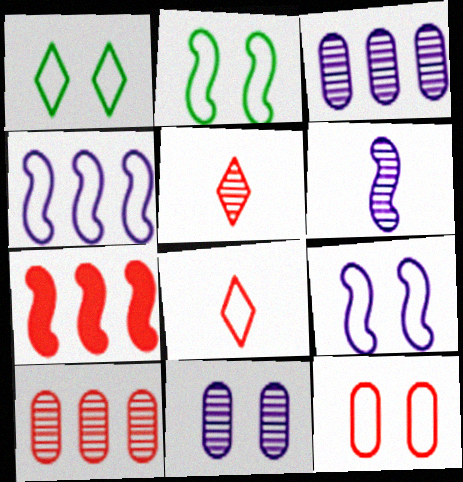[[1, 9, 12], 
[2, 6, 7], 
[5, 7, 12]]